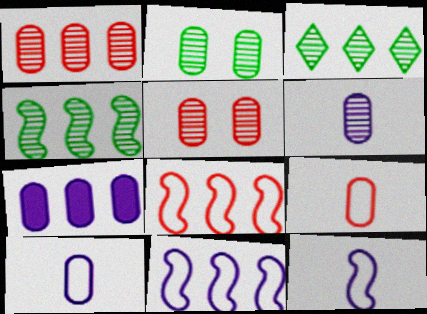[[1, 2, 6], 
[2, 7, 9], 
[3, 7, 8]]